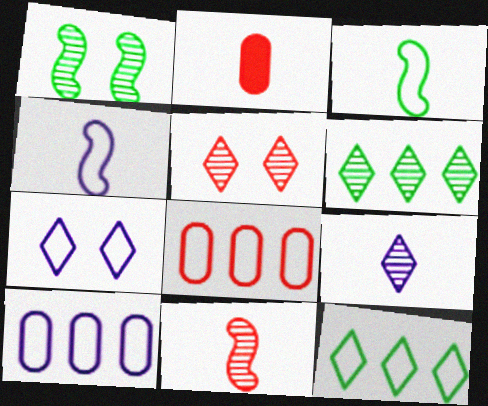[[2, 3, 9], 
[3, 7, 8], 
[4, 7, 10], 
[5, 6, 9]]